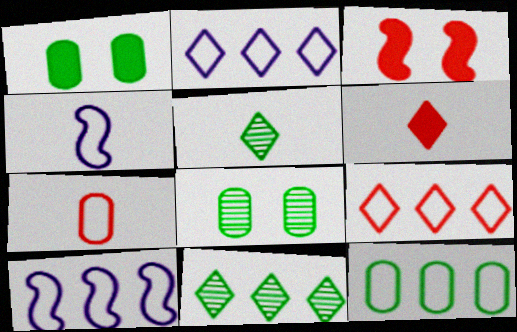[[6, 8, 10], 
[9, 10, 12]]